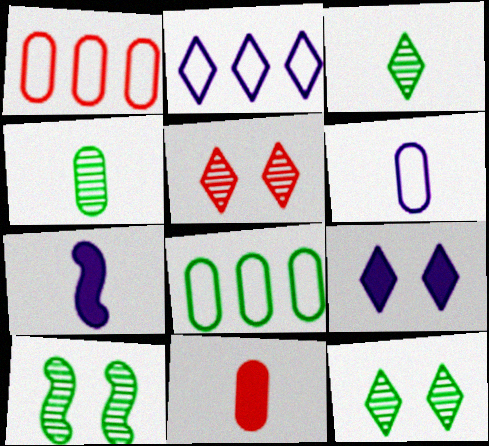[[1, 7, 12], 
[2, 10, 11], 
[4, 6, 11], 
[5, 7, 8]]